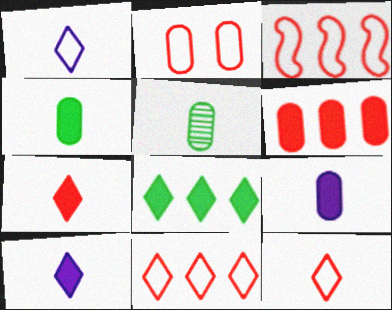[[2, 3, 12]]